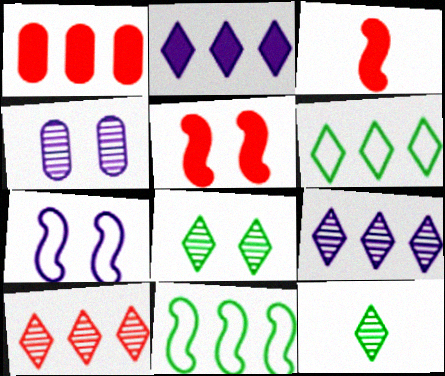[[1, 7, 12], 
[1, 9, 11], 
[2, 6, 10], 
[3, 4, 6]]